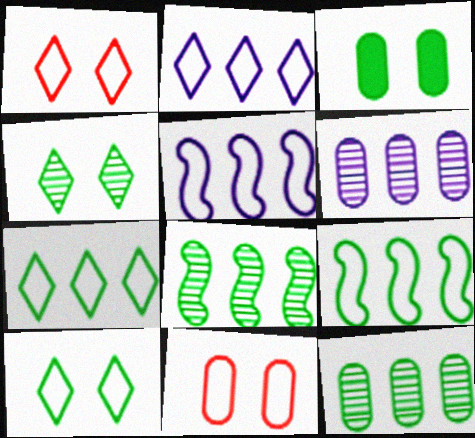[]